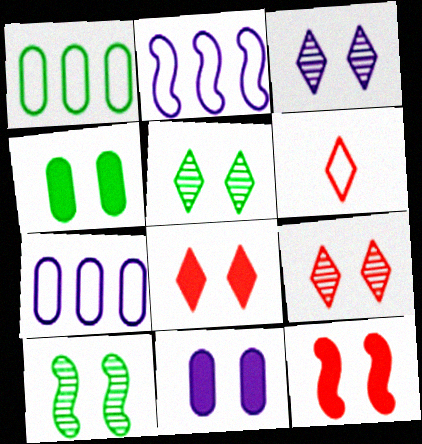[[3, 5, 9]]